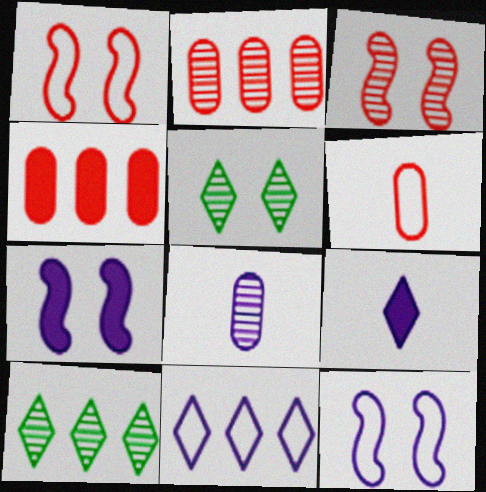[[3, 8, 10], 
[6, 7, 10], 
[7, 8, 11]]